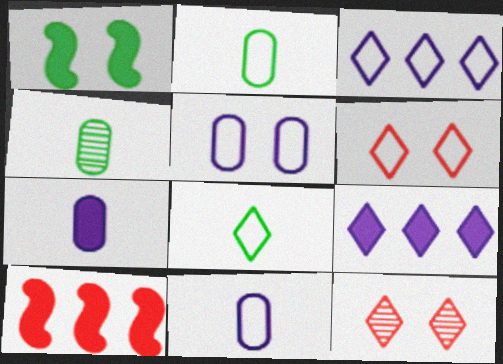[[1, 5, 12], 
[3, 6, 8], 
[8, 9, 12]]